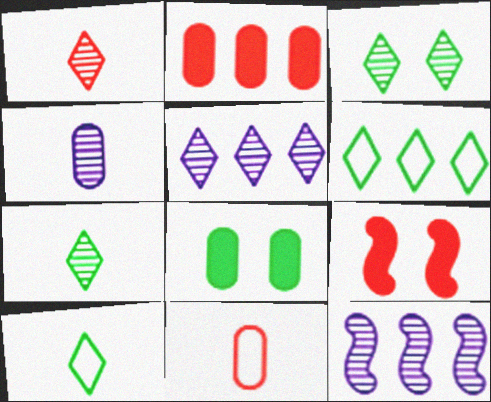[[1, 3, 5], 
[2, 6, 12], 
[4, 6, 9]]